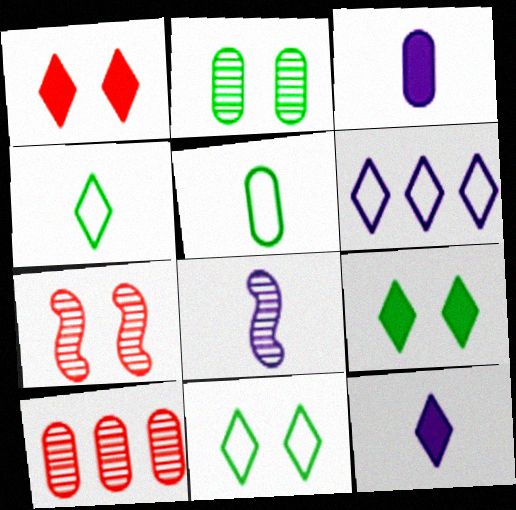[]